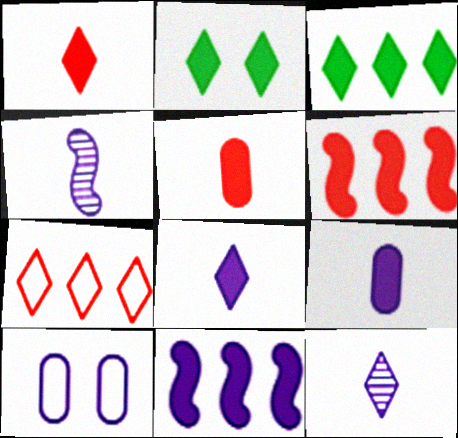[[2, 5, 11], 
[2, 6, 9], 
[2, 7, 12], 
[10, 11, 12]]